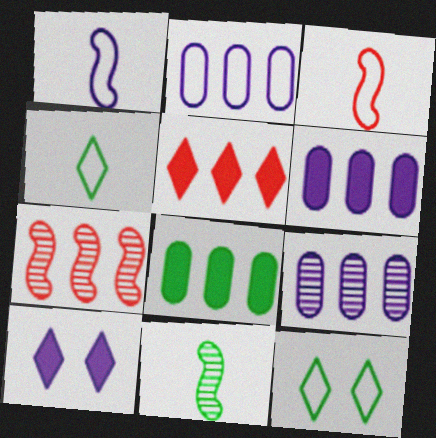[[1, 9, 10], 
[2, 3, 12], 
[2, 6, 9], 
[8, 11, 12]]